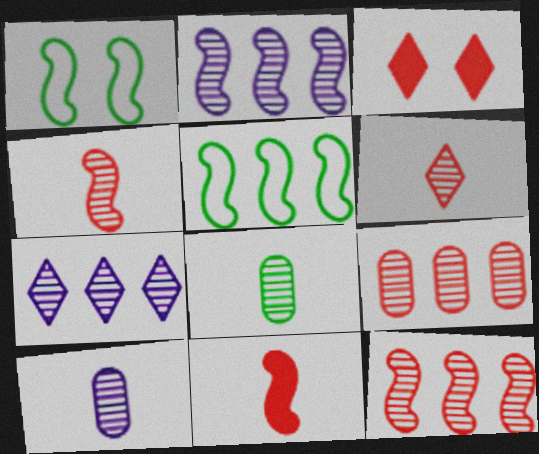[[1, 2, 11], 
[3, 5, 10]]